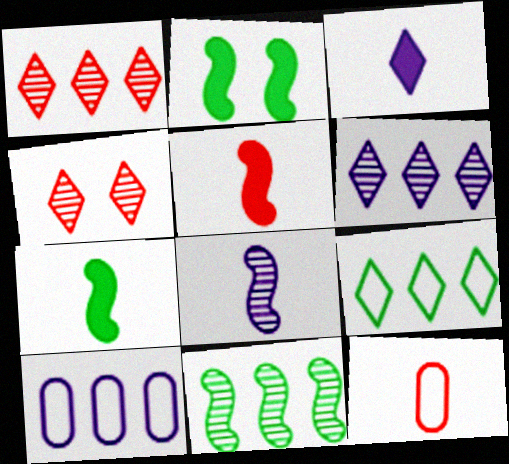[[2, 6, 12], 
[3, 4, 9], 
[4, 7, 10]]